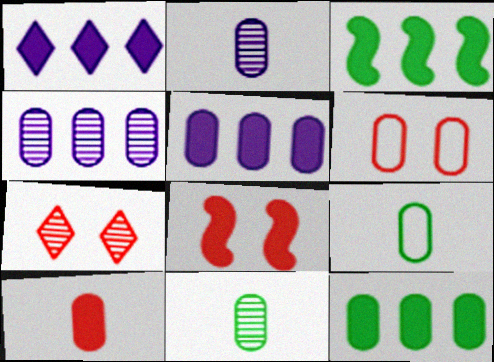[[2, 6, 12], 
[2, 9, 10], 
[5, 6, 11], 
[6, 7, 8]]